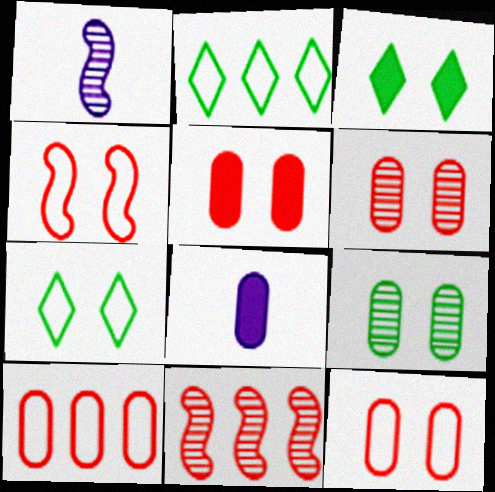[[1, 2, 5], 
[1, 3, 10], 
[5, 6, 12], 
[7, 8, 11], 
[8, 9, 10]]